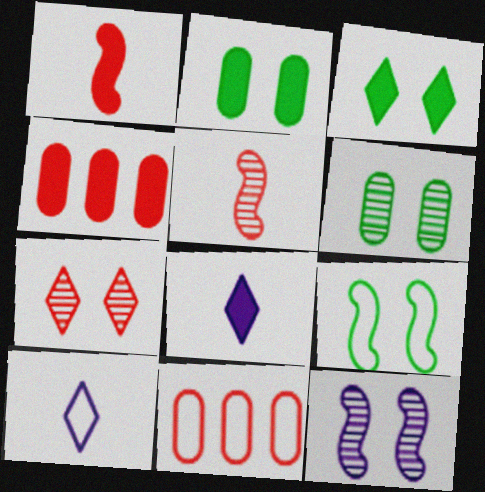[[1, 7, 11], 
[3, 6, 9], 
[6, 7, 12], 
[9, 10, 11]]